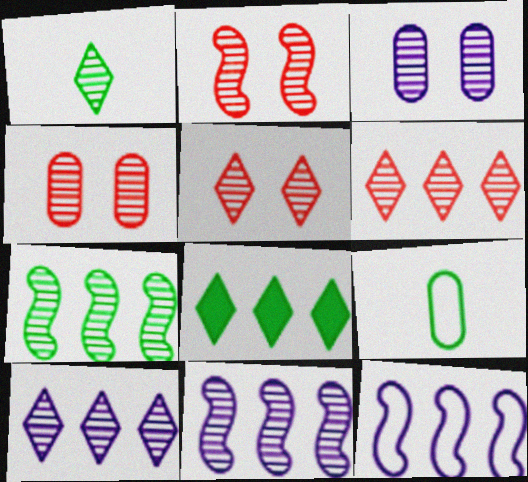[[1, 4, 11], 
[1, 5, 10], 
[2, 4, 5]]